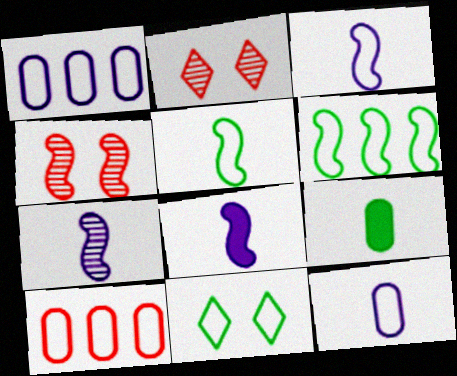[[3, 7, 8], 
[3, 10, 11], 
[4, 6, 8]]